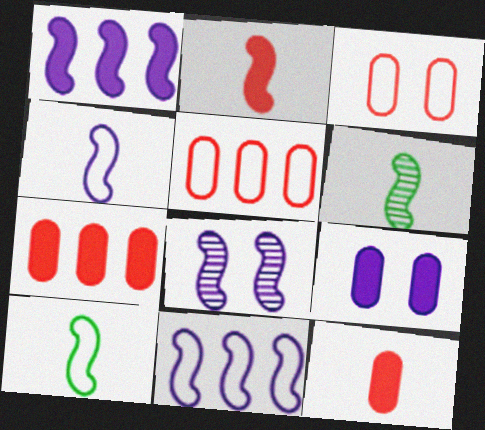[[1, 4, 8], 
[2, 4, 6]]